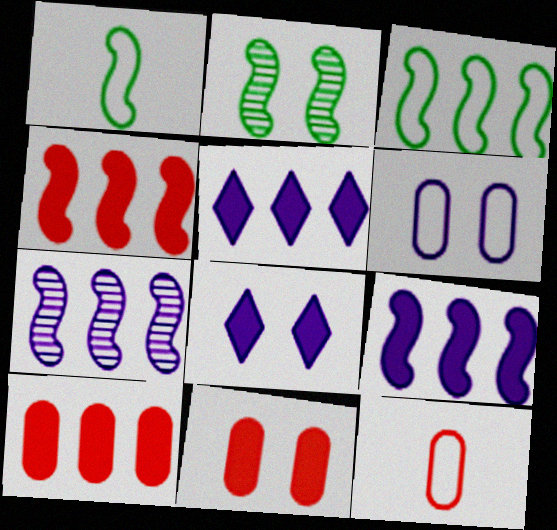[[2, 5, 12], 
[3, 4, 7]]